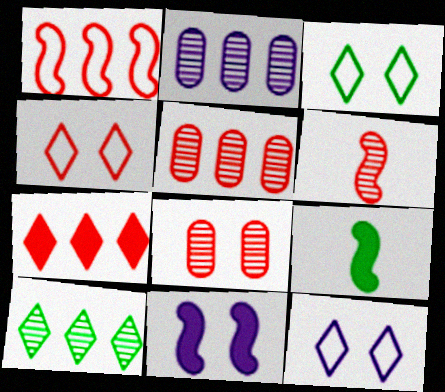[[1, 5, 7], 
[2, 4, 9], 
[3, 4, 12], 
[3, 8, 11], 
[5, 9, 12]]